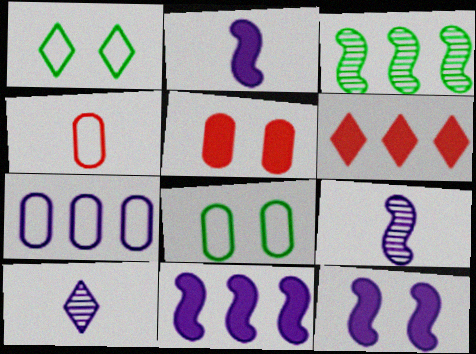[[1, 6, 10], 
[2, 11, 12], 
[3, 6, 7], 
[4, 7, 8], 
[6, 8, 9], 
[7, 10, 12]]